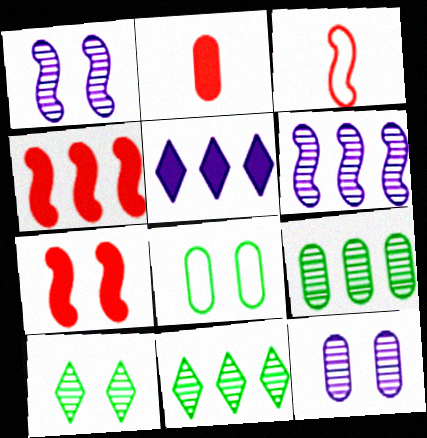[]